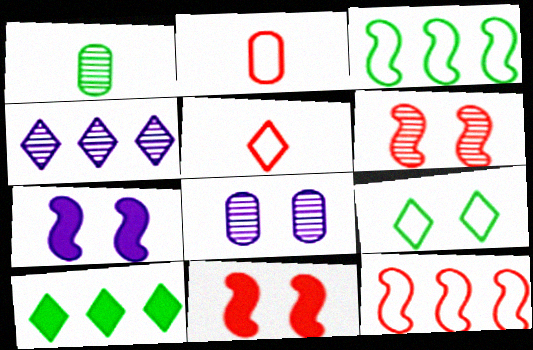[[1, 4, 6], 
[8, 9, 11]]